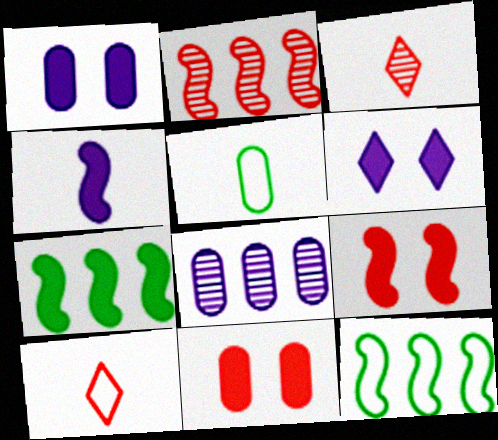[[1, 3, 12], 
[2, 5, 6], 
[2, 10, 11], 
[3, 4, 5], 
[4, 7, 9], 
[5, 8, 11]]